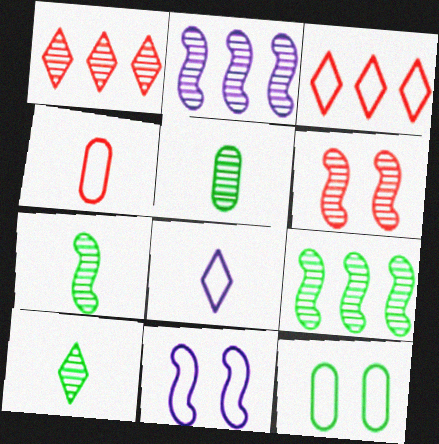[[2, 6, 7], 
[5, 7, 10]]